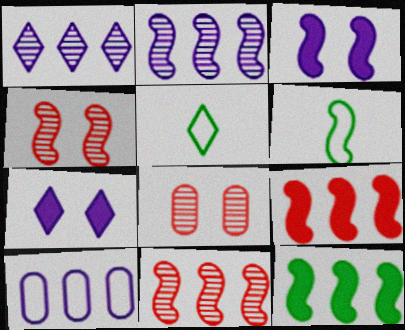[[3, 6, 11]]